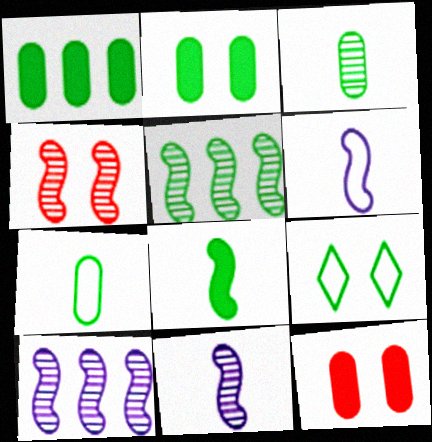[[4, 5, 11]]